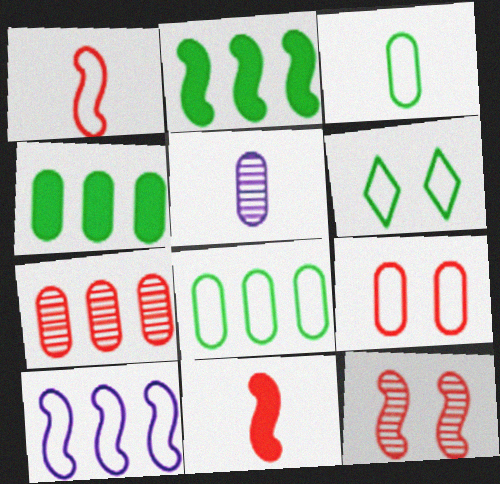[[4, 5, 9]]